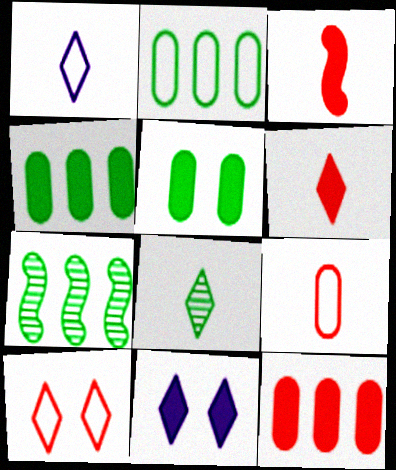[[1, 6, 8], 
[3, 4, 11], 
[7, 9, 11]]